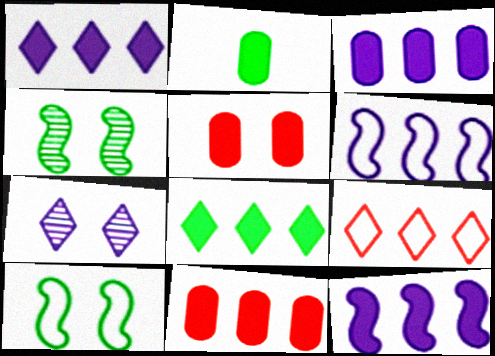[[1, 3, 12], 
[2, 3, 5], 
[5, 7, 10], 
[8, 11, 12]]